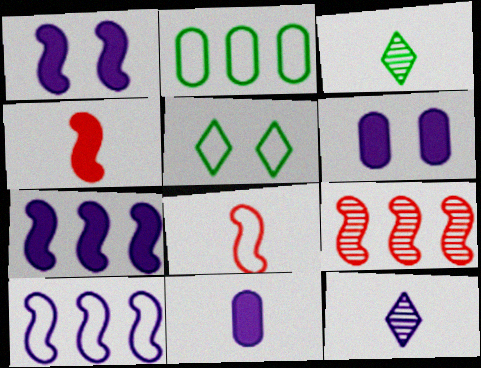[[3, 8, 11], 
[5, 9, 11], 
[6, 10, 12]]